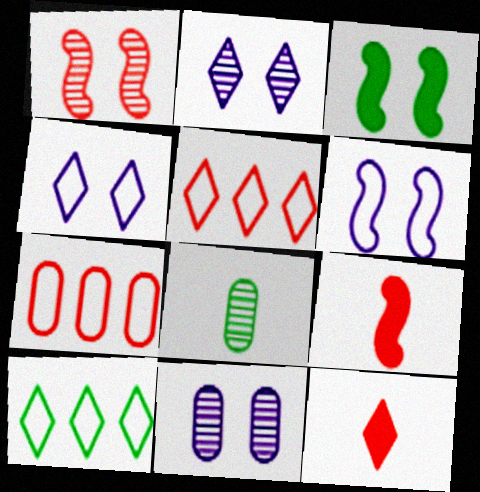[[1, 3, 6], 
[1, 7, 12], 
[2, 10, 12], 
[3, 8, 10], 
[9, 10, 11]]